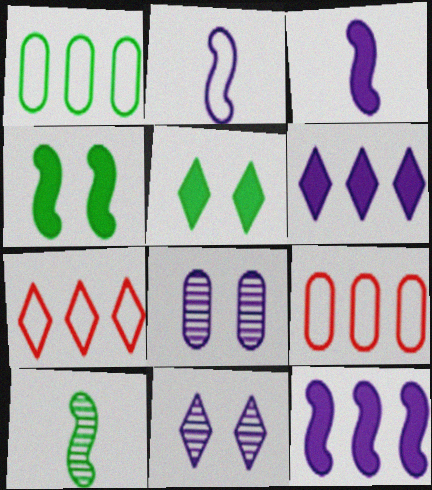[[1, 5, 10], 
[2, 6, 8]]